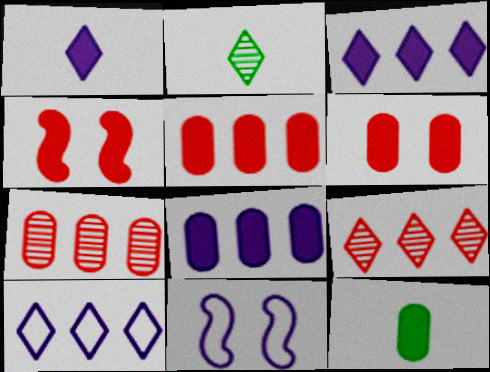[[2, 5, 11], 
[3, 4, 12], 
[6, 8, 12], 
[9, 11, 12]]